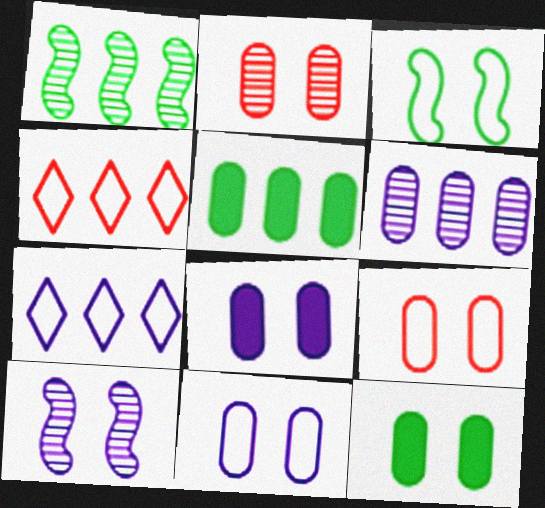[[2, 11, 12]]